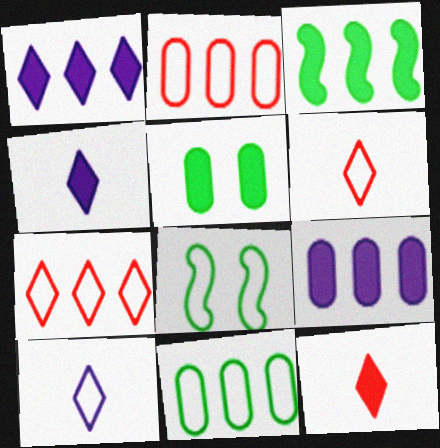[[2, 8, 10]]